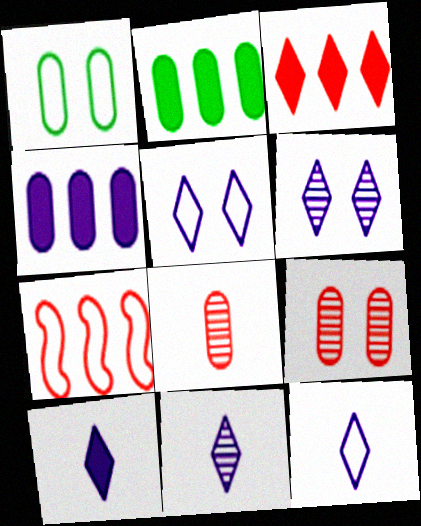[[1, 4, 8], 
[1, 7, 12], 
[10, 11, 12]]